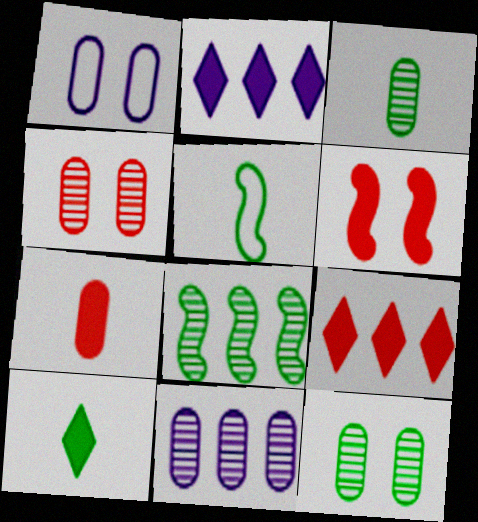[[2, 4, 5], 
[3, 4, 11], 
[3, 5, 10], 
[6, 7, 9]]